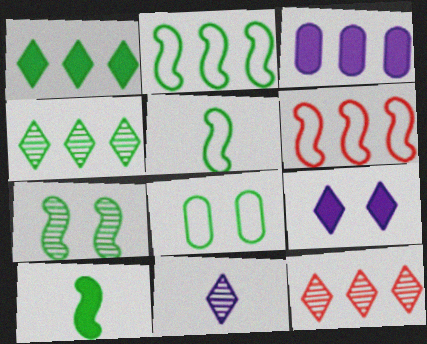[[2, 3, 12], 
[2, 7, 10], 
[3, 4, 6], 
[4, 8, 10]]